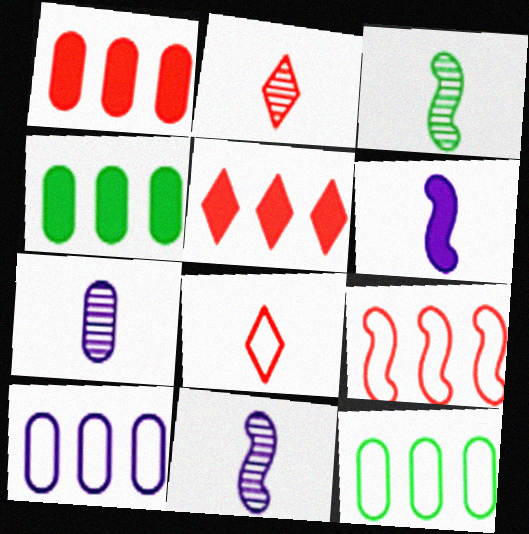[[2, 3, 7]]